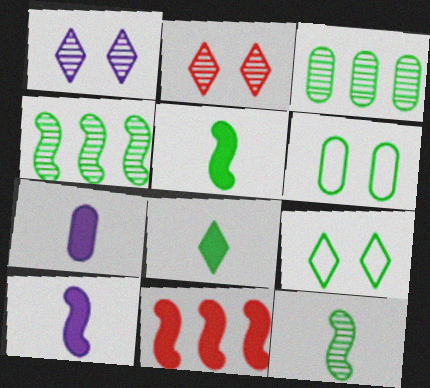[[3, 5, 9], 
[4, 6, 8]]